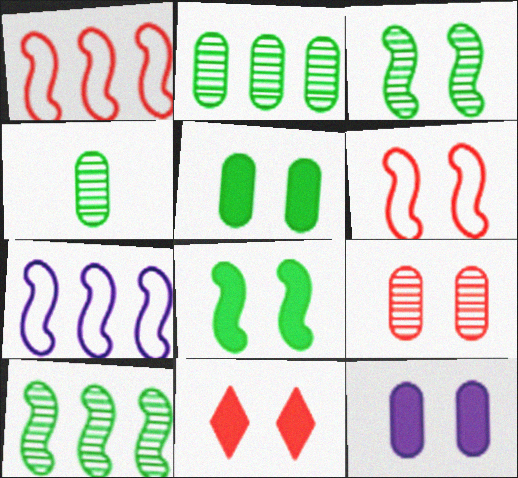[[4, 7, 11], 
[6, 9, 11], 
[8, 11, 12]]